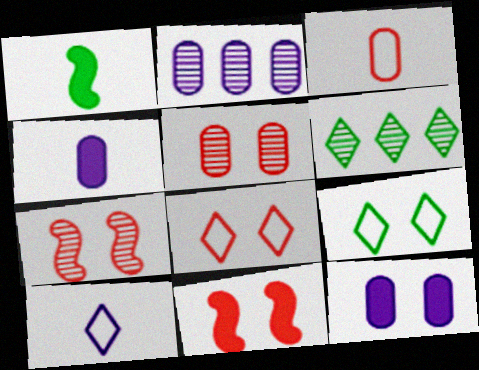[[1, 2, 8], 
[5, 8, 11], 
[7, 9, 12]]